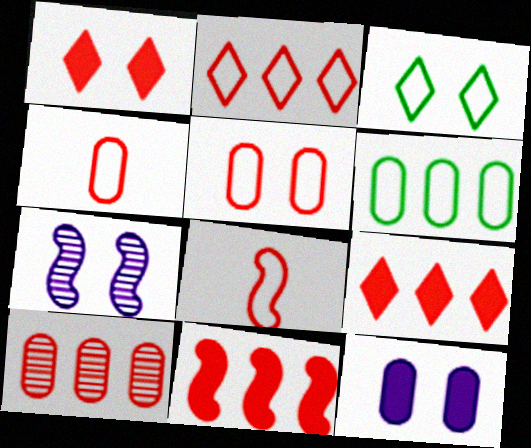[[1, 8, 10], 
[2, 5, 8], 
[2, 10, 11]]